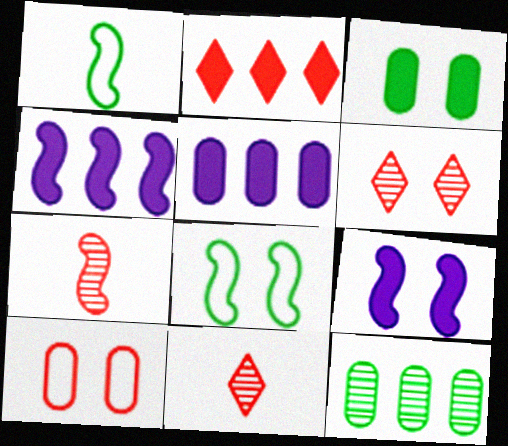[[1, 5, 6], 
[2, 7, 10], 
[4, 7, 8], 
[5, 8, 11]]